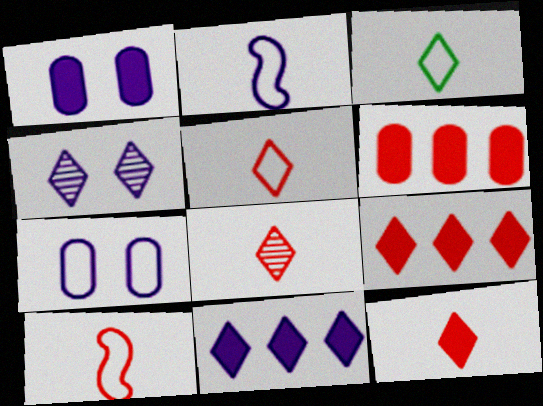[[3, 4, 9], 
[5, 8, 12]]